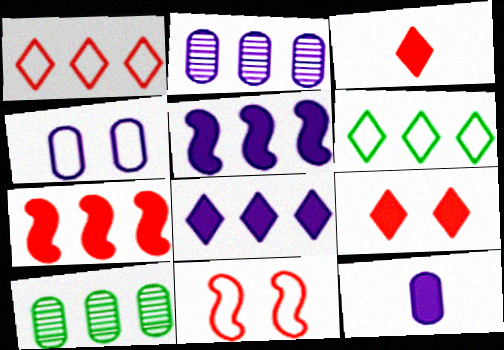[[1, 5, 10], 
[2, 4, 12], 
[2, 6, 7]]